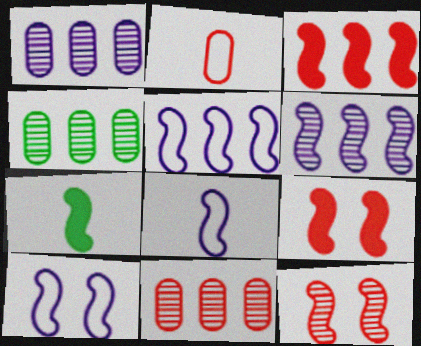[[1, 4, 11], 
[5, 7, 12], 
[5, 8, 10]]